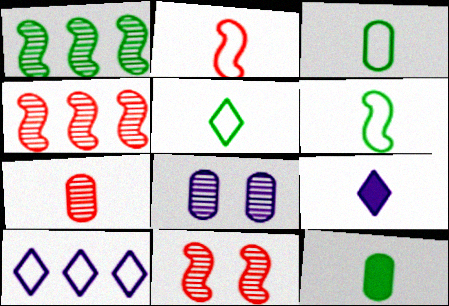[[3, 5, 6], 
[6, 7, 9], 
[10, 11, 12]]